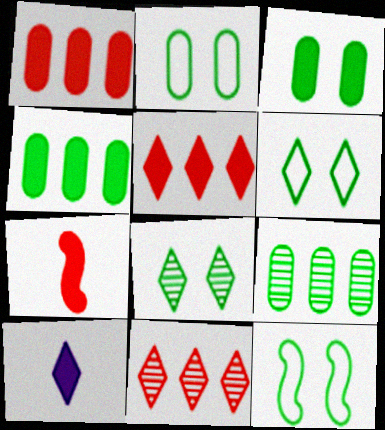[[2, 6, 12], 
[3, 8, 12], 
[6, 10, 11]]